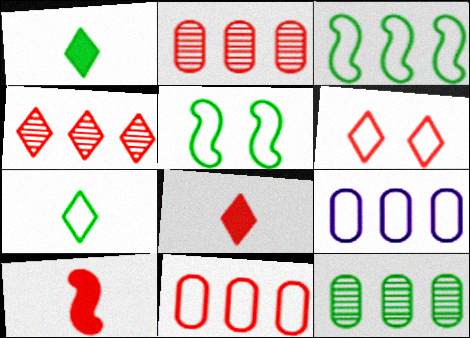[[1, 5, 12], 
[2, 6, 10], 
[4, 6, 8]]